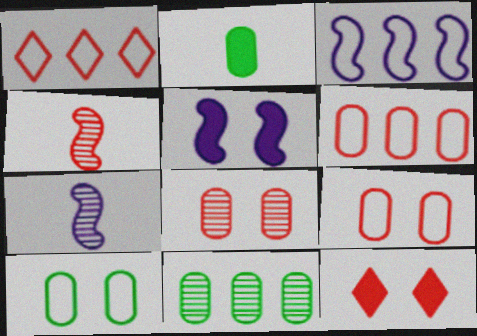[[2, 10, 11], 
[3, 5, 7], 
[4, 6, 12]]